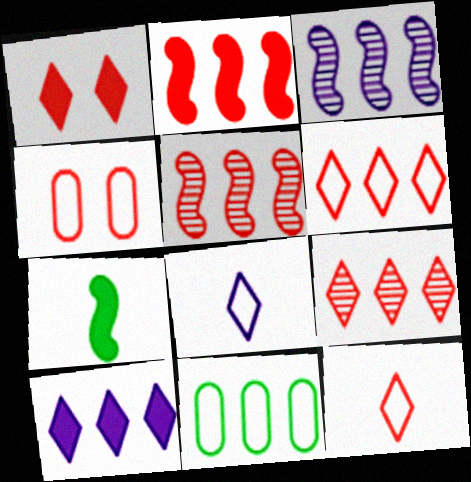[[1, 9, 12], 
[5, 10, 11]]